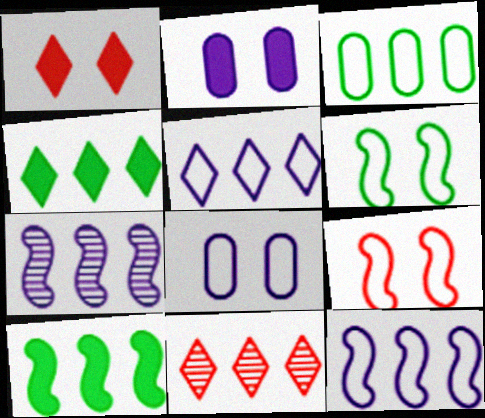[[4, 5, 11]]